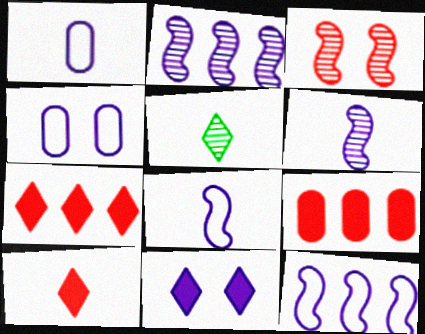[[1, 2, 11]]